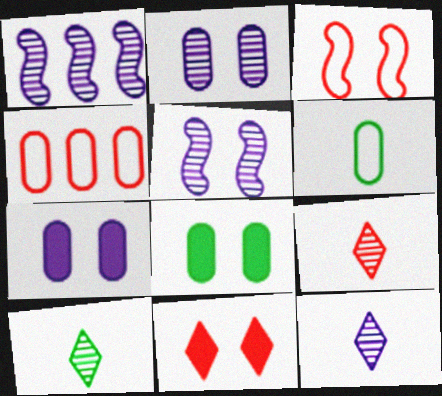[[1, 2, 12], 
[1, 6, 11], 
[9, 10, 12]]